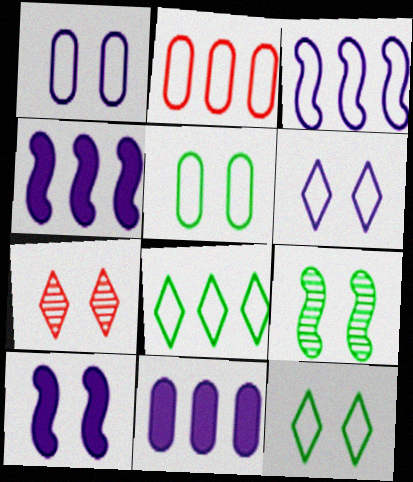[[2, 3, 8], 
[5, 7, 10]]